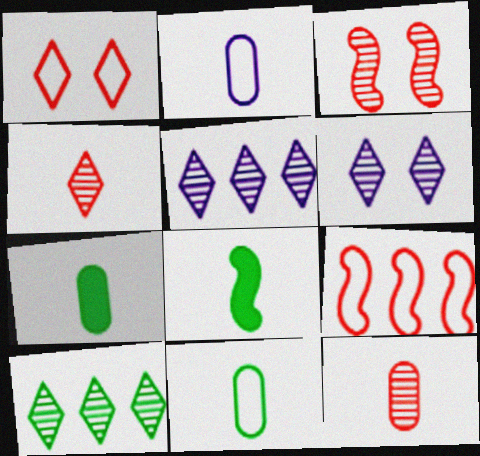[[2, 4, 8], 
[2, 7, 12], 
[4, 6, 10], 
[6, 7, 9]]